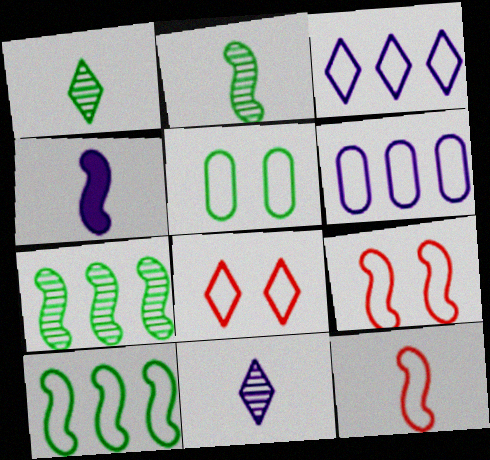[[2, 4, 12], 
[3, 5, 12], 
[4, 7, 9]]